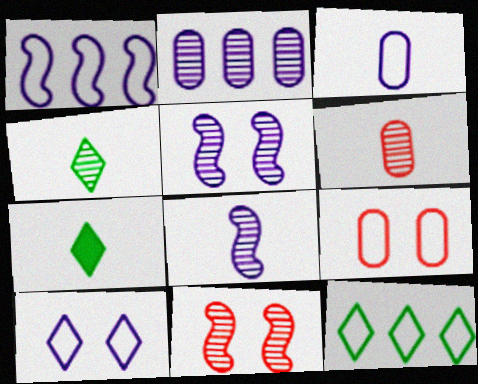[[1, 3, 10], 
[2, 4, 11], 
[4, 6, 8]]